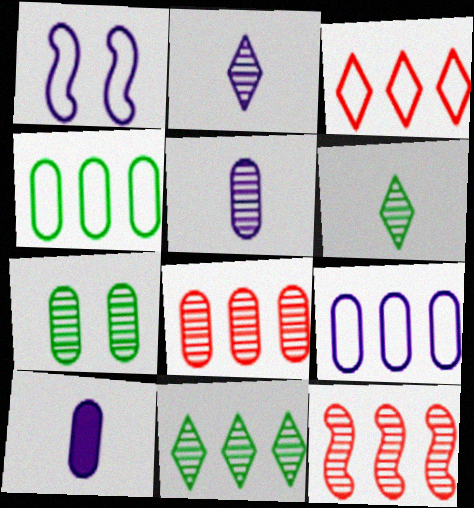[[2, 7, 12], 
[5, 7, 8]]